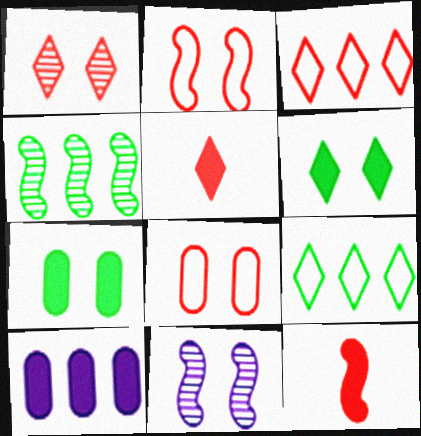[[1, 3, 5], 
[3, 4, 10], 
[6, 8, 11], 
[6, 10, 12]]